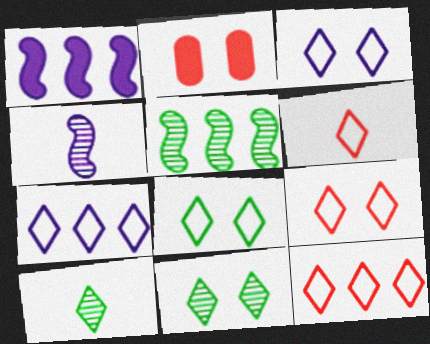[[3, 8, 9], 
[6, 7, 8], 
[6, 9, 12]]